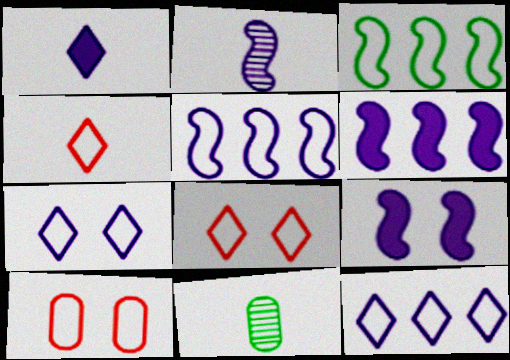[[2, 5, 9], 
[6, 8, 11]]